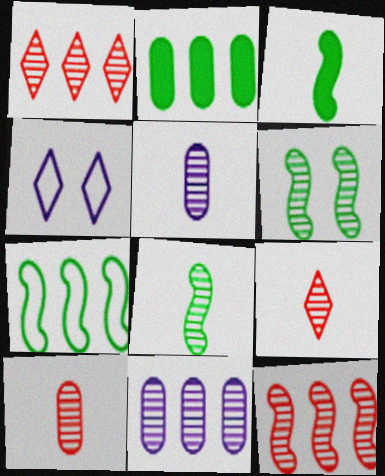[[1, 5, 6], 
[3, 6, 7], 
[5, 8, 9], 
[6, 9, 11]]